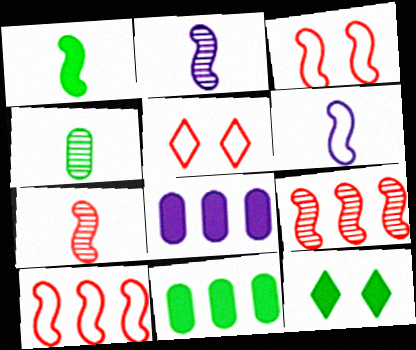[[1, 6, 7], 
[1, 11, 12], 
[2, 5, 11]]